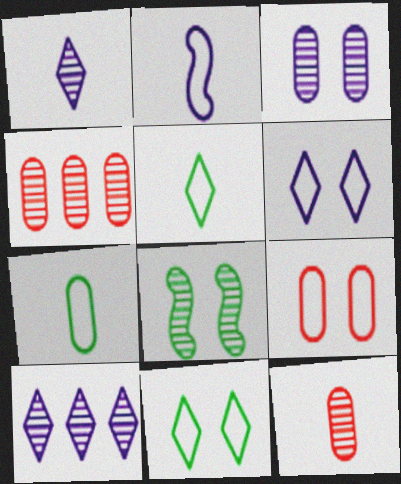[[1, 4, 8], 
[8, 10, 12]]